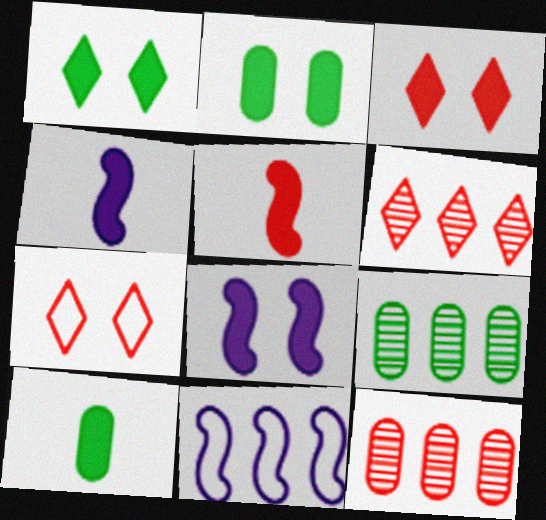[[2, 3, 8], 
[4, 7, 9], 
[5, 7, 12]]